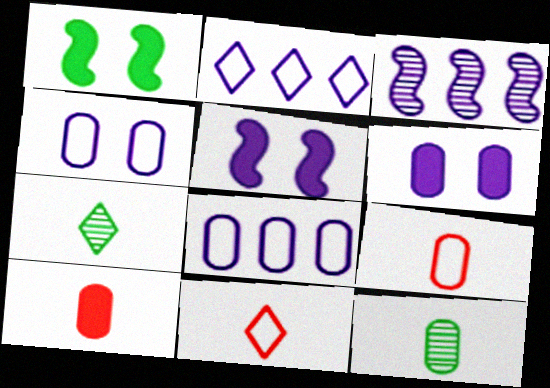[]